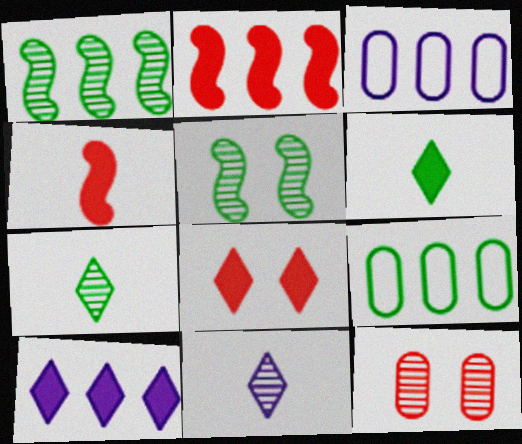[[1, 11, 12], 
[5, 6, 9], 
[6, 8, 10]]